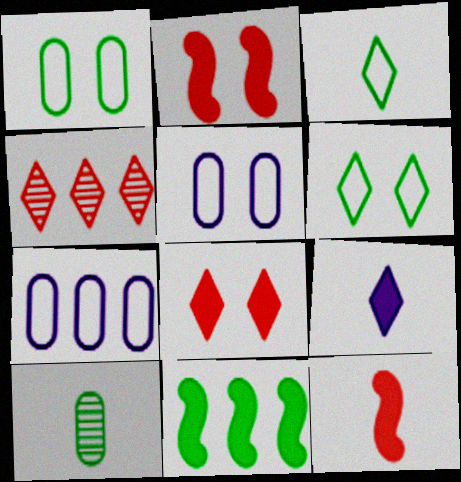[[4, 6, 9], 
[4, 7, 11], 
[6, 10, 11]]